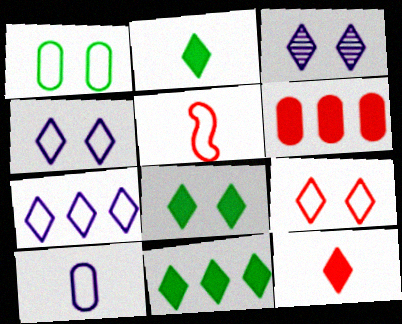[[1, 5, 7], 
[2, 8, 11], 
[3, 8, 9]]